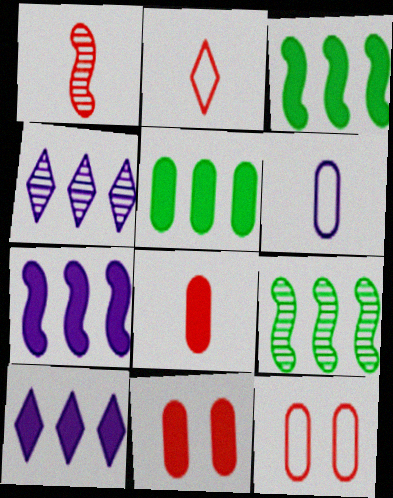[[1, 2, 8]]